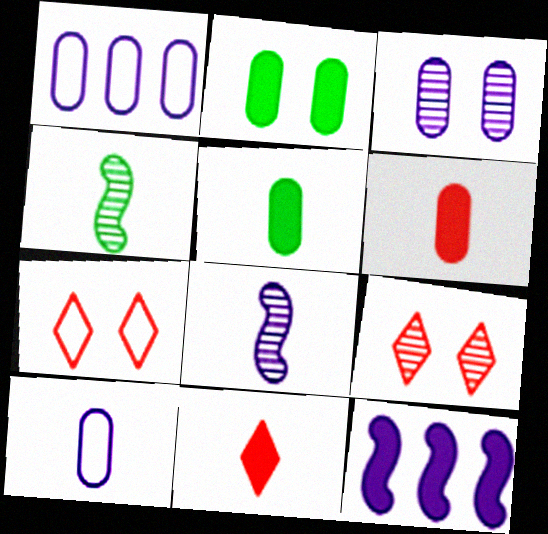[[2, 11, 12], 
[4, 10, 11]]